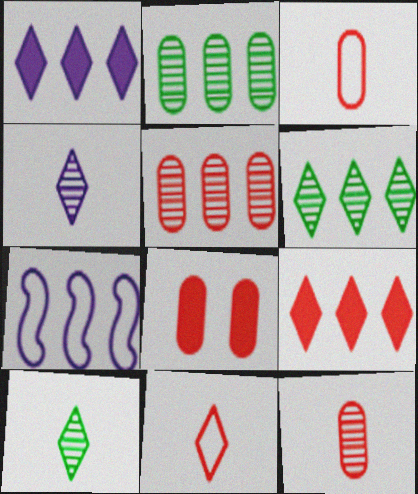[[2, 7, 9], 
[3, 5, 8], 
[7, 8, 10]]